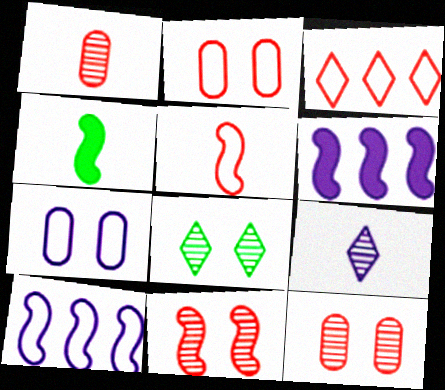[[2, 3, 5], 
[4, 10, 11], 
[6, 7, 9]]